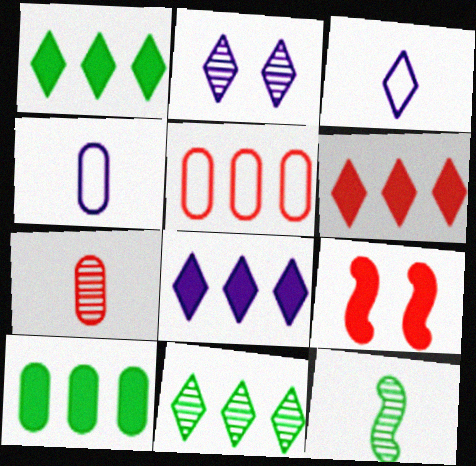[[1, 6, 8], 
[2, 3, 8], 
[4, 9, 11]]